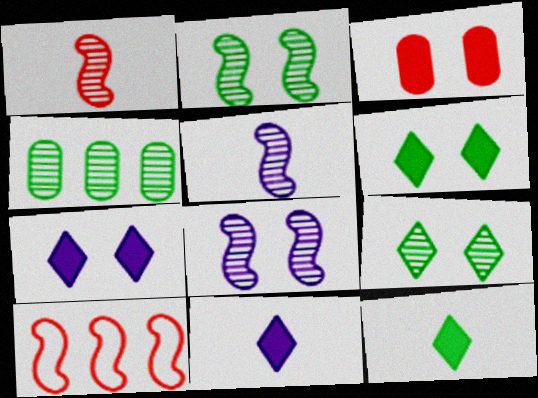[]